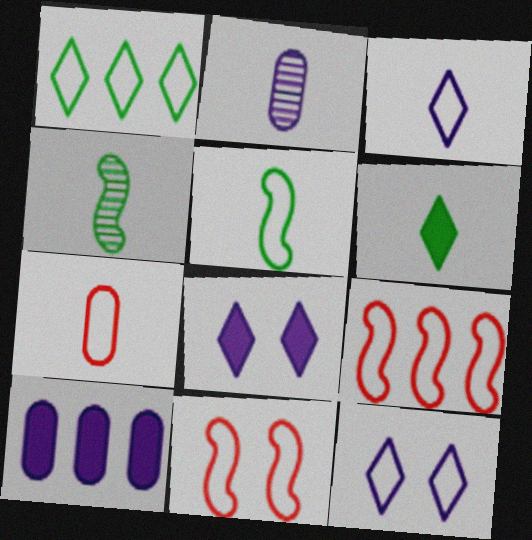[[3, 5, 7]]